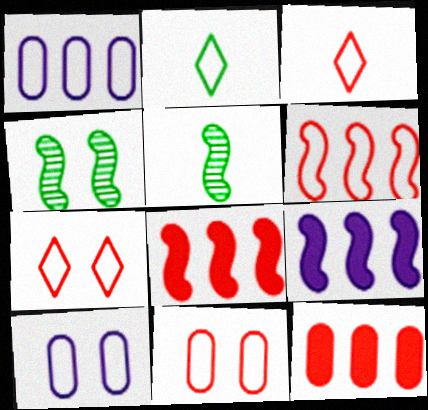[[2, 6, 10], 
[3, 6, 11]]